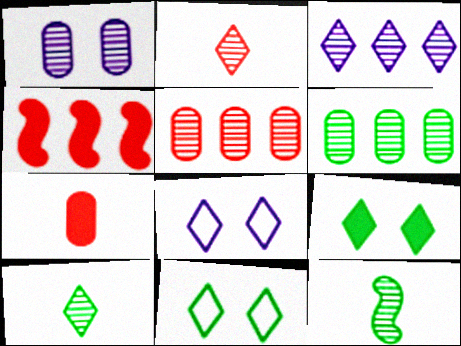[]